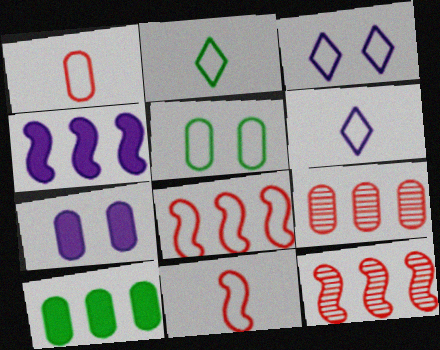[[2, 7, 12], 
[5, 6, 8]]